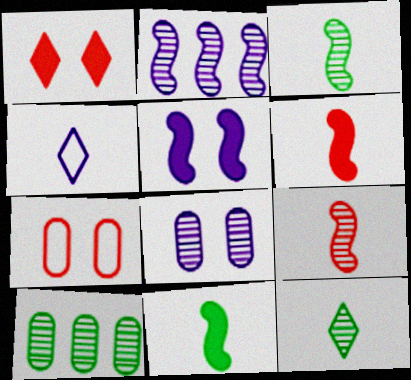[]